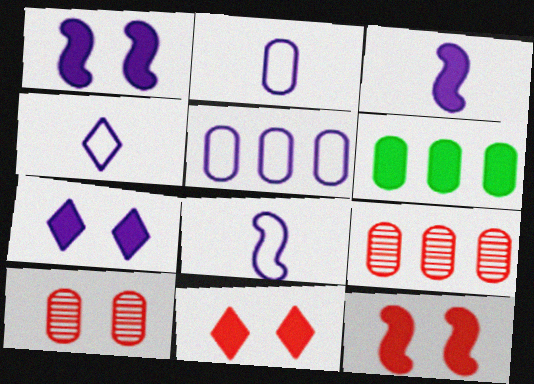[[2, 4, 8], 
[2, 6, 10], 
[3, 6, 11], 
[5, 6, 9]]